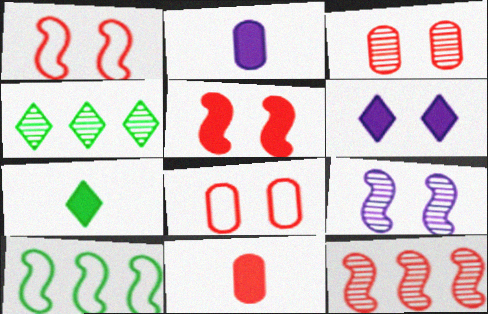[[1, 2, 4]]